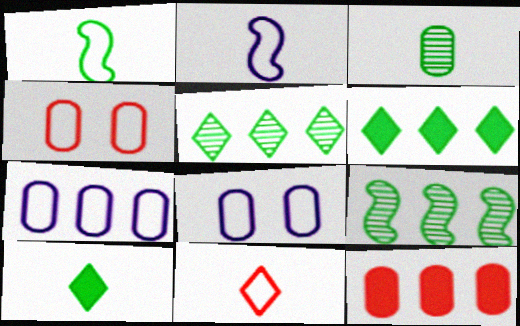[[1, 3, 10], 
[3, 8, 12]]